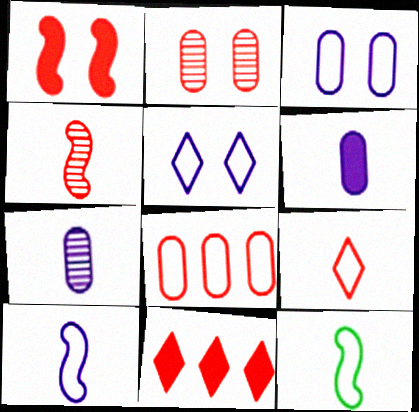[[5, 8, 12]]